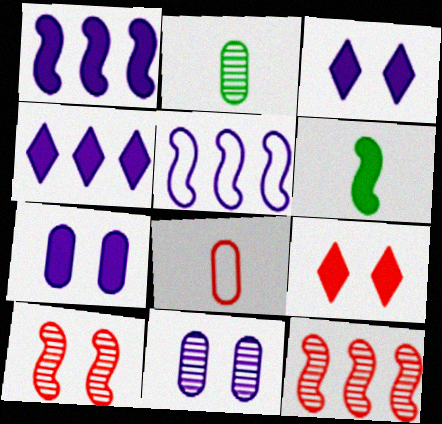[[2, 5, 9], 
[5, 6, 10], 
[8, 9, 12]]